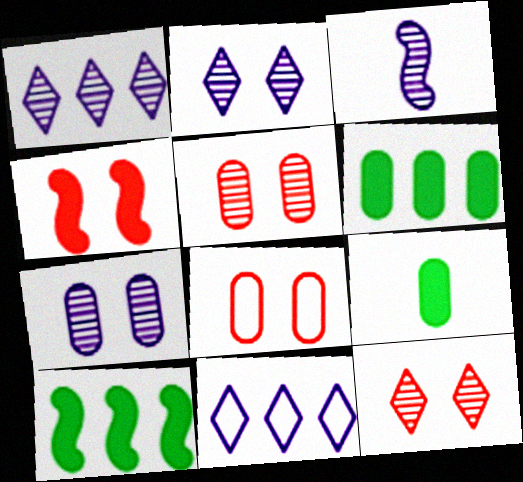[[1, 3, 7], 
[4, 8, 12]]